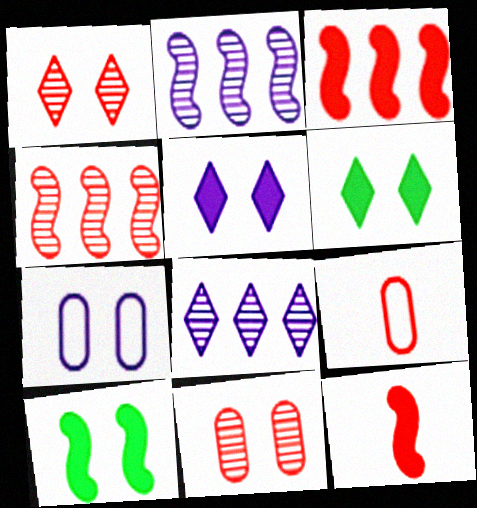[[1, 3, 9], 
[1, 7, 10], 
[2, 6, 9], 
[8, 9, 10]]